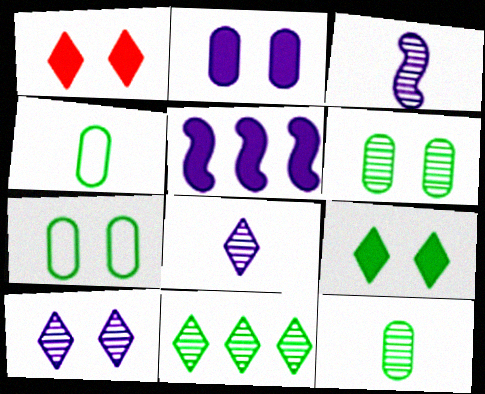[]